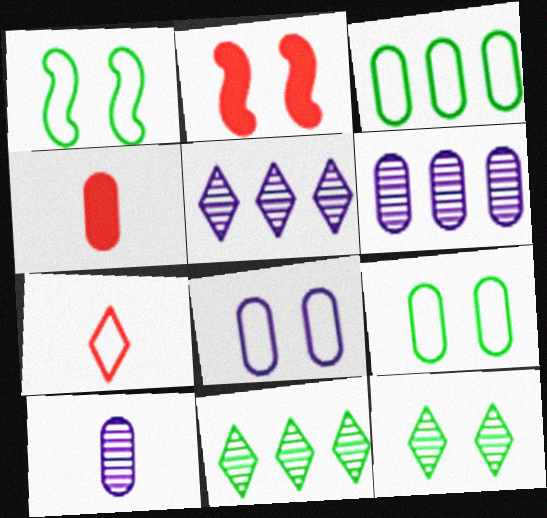[[1, 4, 5], 
[2, 8, 12], 
[4, 6, 9]]